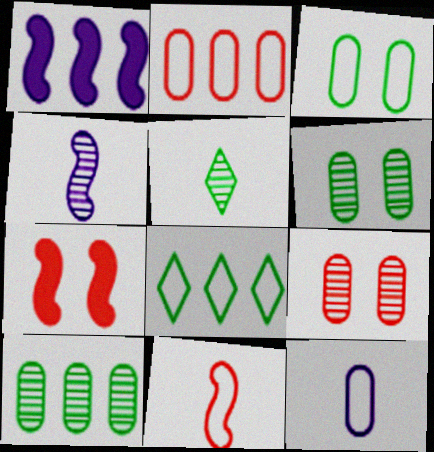[[2, 3, 12]]